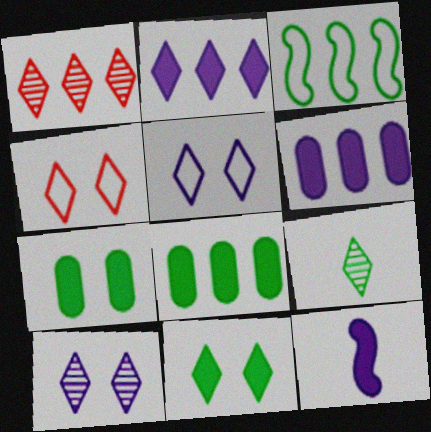[[1, 3, 6], 
[1, 9, 10], 
[2, 4, 9], 
[3, 7, 9], 
[4, 10, 11]]